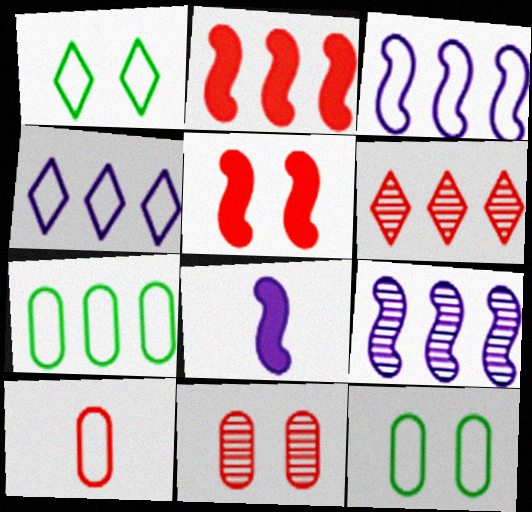[[1, 3, 10], 
[5, 6, 10], 
[6, 8, 12]]